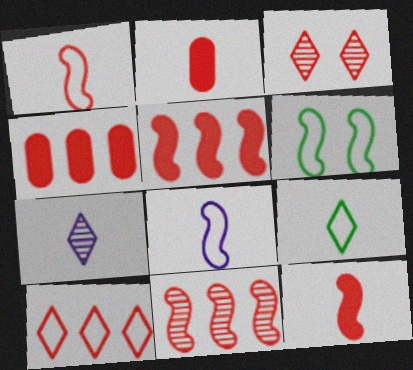[[1, 3, 4], 
[4, 6, 7], 
[4, 10, 11]]